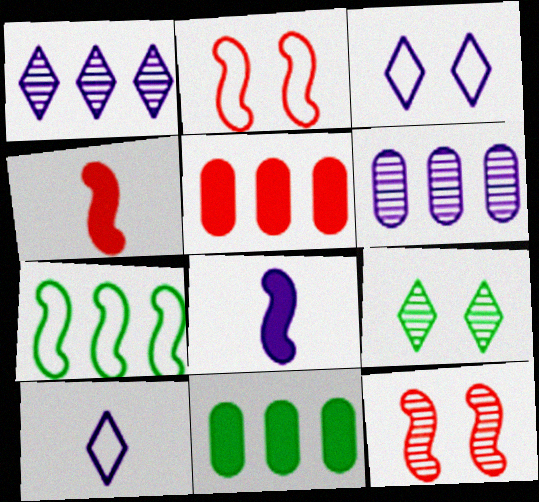[[1, 5, 7], 
[3, 6, 8], 
[7, 8, 12], 
[10, 11, 12]]